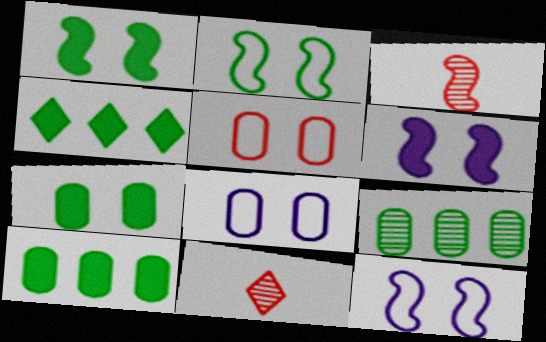[[3, 4, 8], 
[10, 11, 12]]